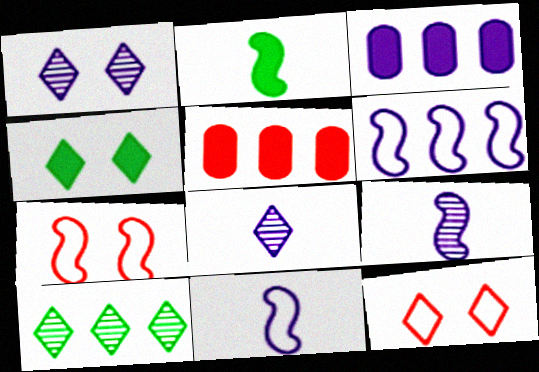[[1, 3, 11], 
[1, 4, 12], 
[5, 6, 10]]